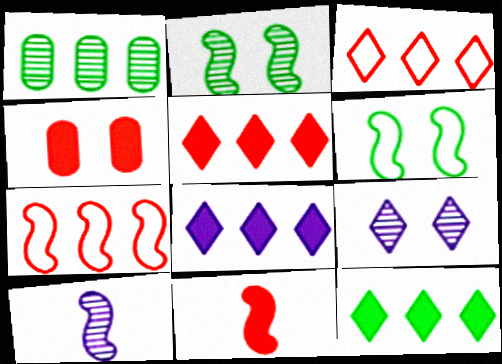[[1, 7, 8], 
[4, 5, 11], 
[4, 6, 9], 
[5, 8, 12]]